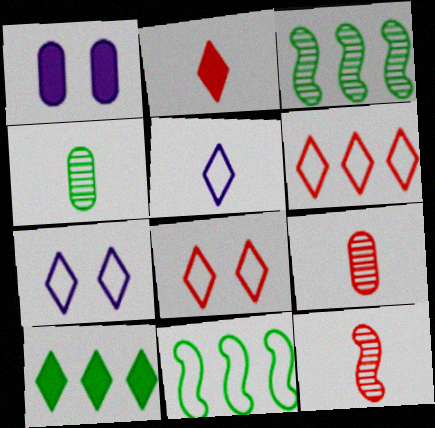[]